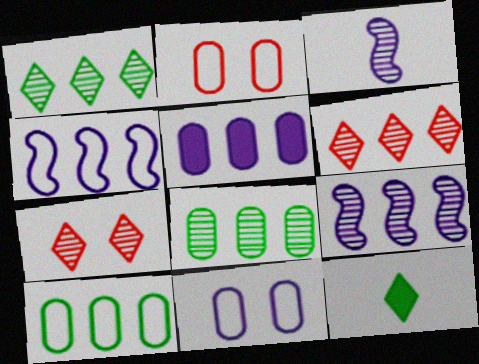[[2, 9, 12], 
[3, 7, 8], 
[6, 8, 9]]